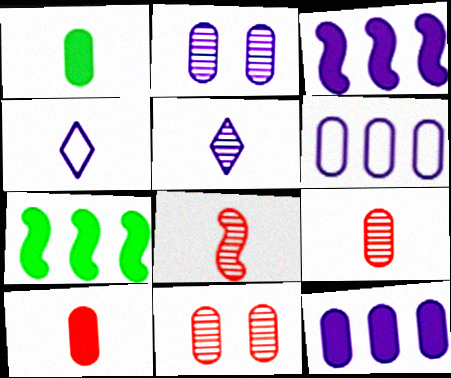[[1, 4, 8], 
[1, 6, 11], 
[2, 3, 4], 
[4, 7, 11]]